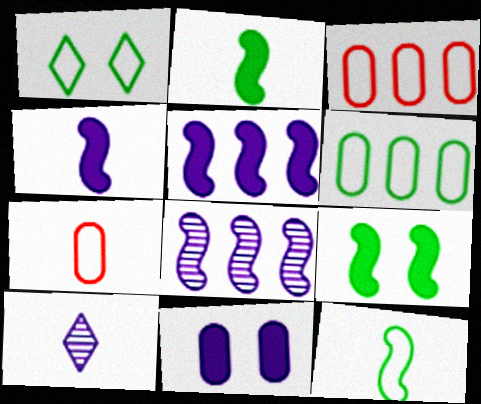[[1, 6, 12], 
[2, 7, 10], 
[3, 9, 10]]